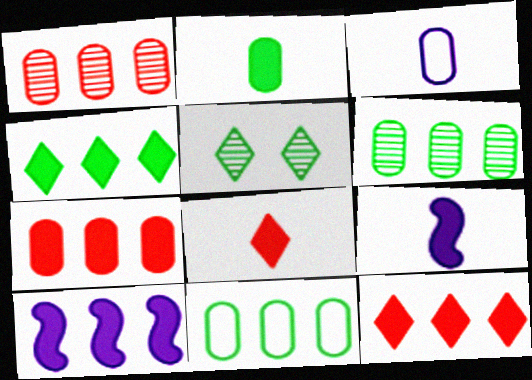[[2, 8, 9], 
[4, 7, 10]]